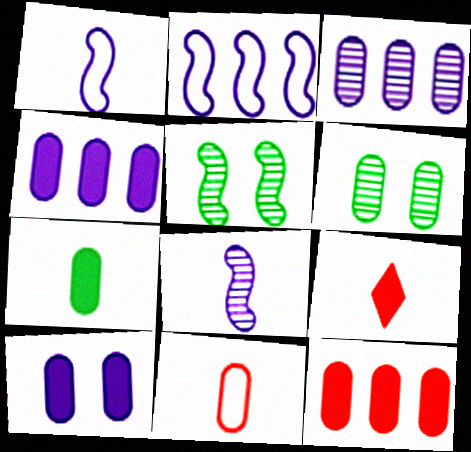[[2, 6, 9], 
[4, 6, 11], 
[7, 10, 12]]